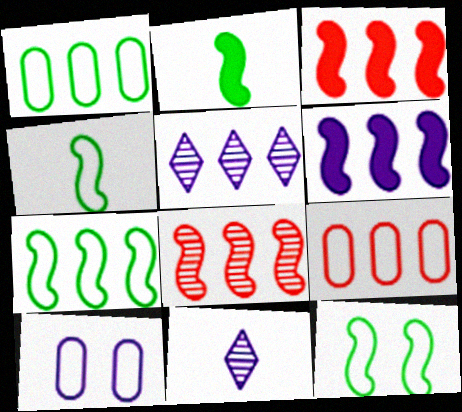[[1, 3, 5], 
[4, 7, 12], 
[6, 7, 8], 
[6, 10, 11]]